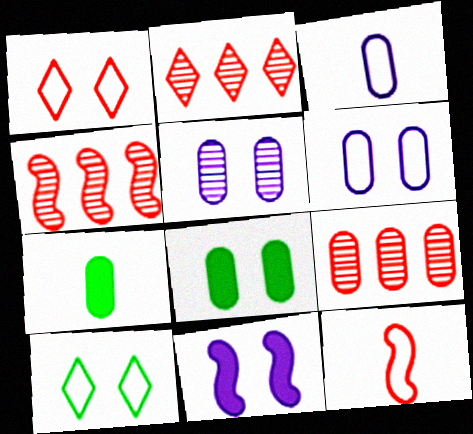[[2, 4, 9], 
[3, 8, 9], 
[6, 7, 9]]